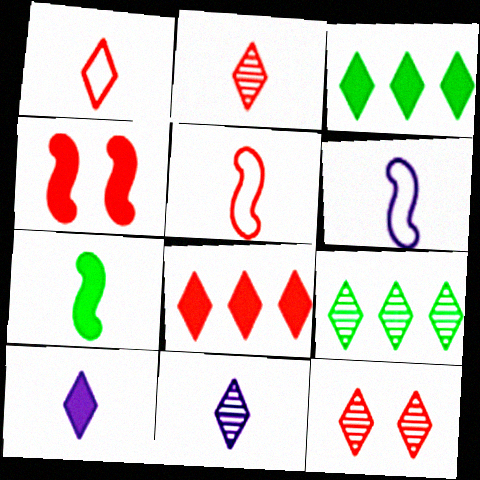[[1, 8, 12], 
[9, 11, 12]]